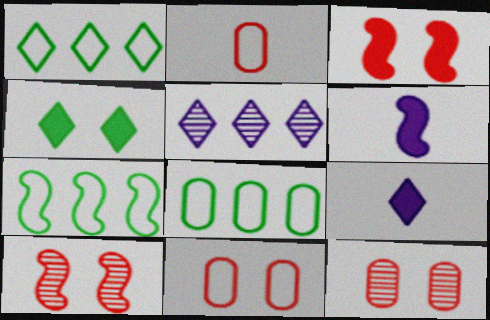[[1, 6, 12], 
[1, 7, 8], 
[6, 7, 10], 
[7, 9, 12], 
[8, 9, 10]]